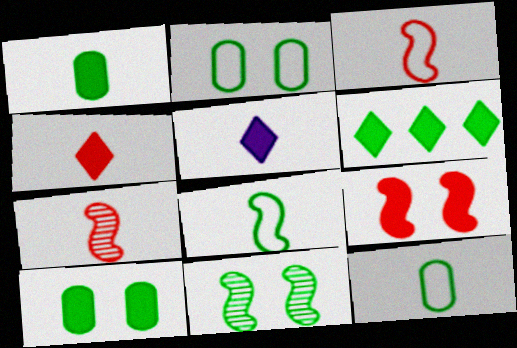[[5, 7, 12], 
[6, 11, 12]]